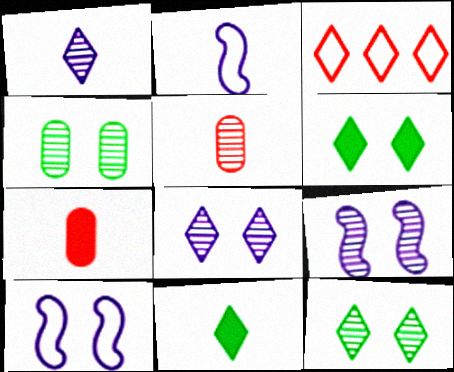[[1, 3, 6], 
[2, 5, 11], 
[3, 8, 11]]